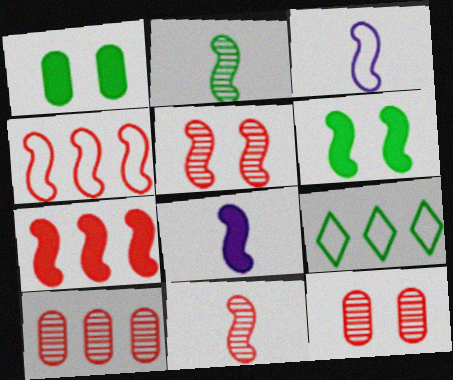[[1, 2, 9], 
[6, 7, 8], 
[8, 9, 12]]